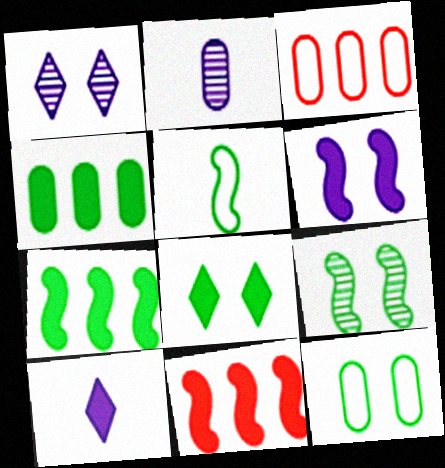[[3, 9, 10], 
[5, 7, 9], 
[8, 9, 12]]